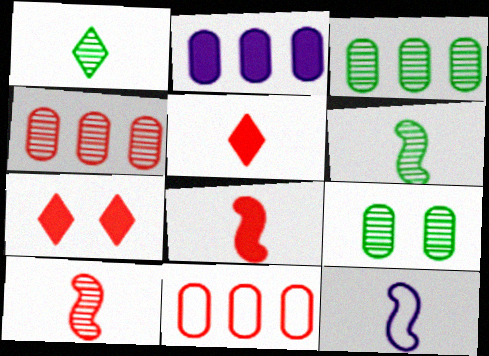[[2, 3, 11], 
[3, 7, 12], 
[6, 8, 12], 
[7, 10, 11]]